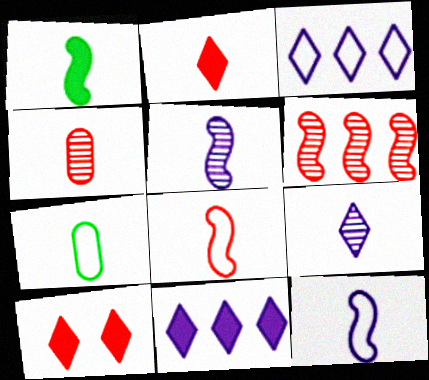[[1, 5, 8], 
[2, 4, 8], 
[2, 5, 7]]